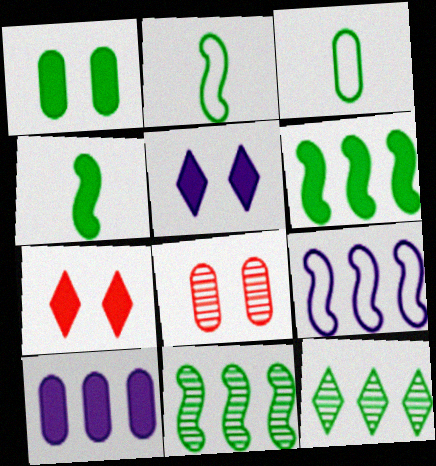[[1, 2, 12], 
[3, 8, 10], 
[4, 7, 10]]